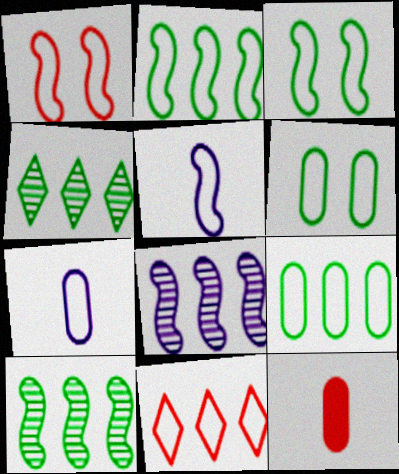[[1, 2, 5], 
[3, 7, 11], 
[5, 6, 11]]